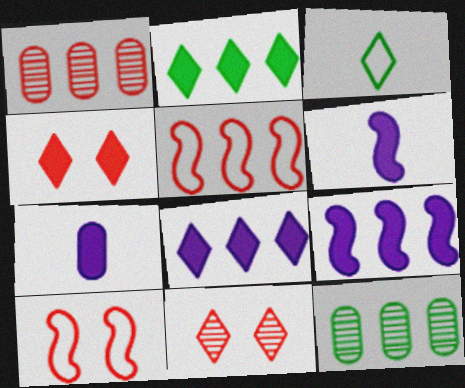[[3, 8, 11], 
[5, 8, 12]]